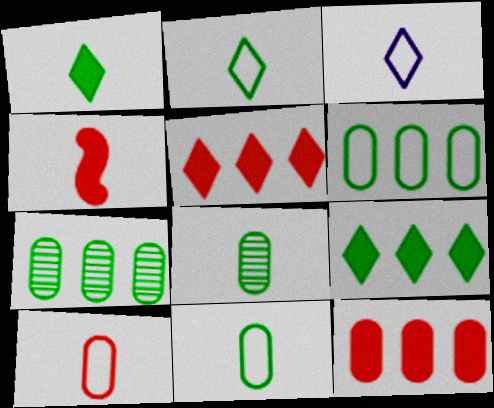[[3, 4, 8]]